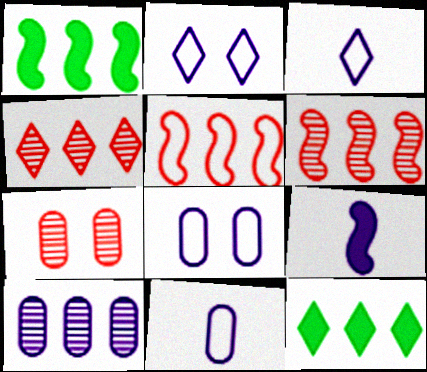[[1, 3, 7], 
[2, 9, 10], 
[5, 10, 12]]